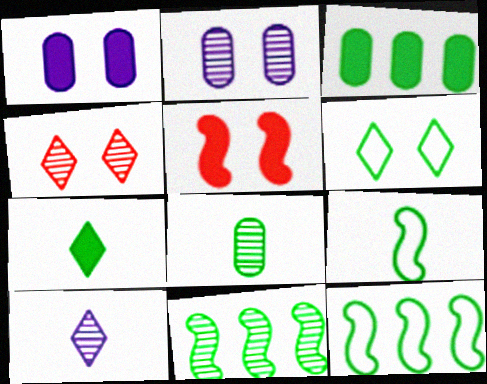[[2, 5, 6], 
[7, 8, 9]]